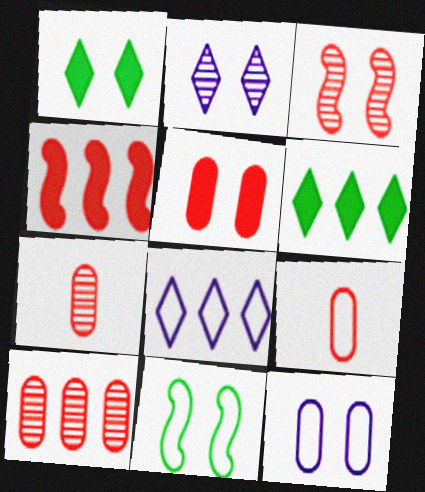[[1, 3, 12], 
[2, 5, 11], 
[5, 9, 10], 
[8, 9, 11]]